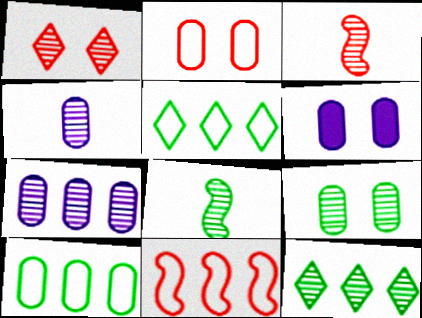[[1, 7, 8], 
[2, 6, 9], 
[3, 5, 6], 
[8, 9, 12]]